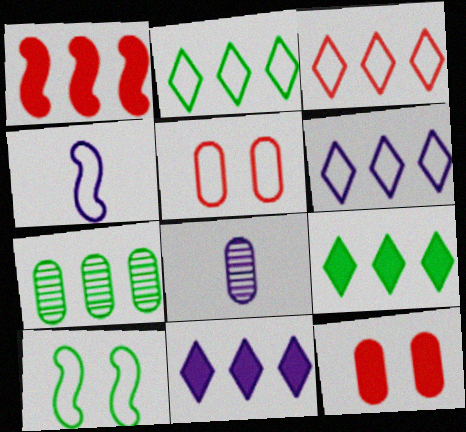[[1, 6, 7], 
[2, 3, 6], 
[2, 4, 5]]